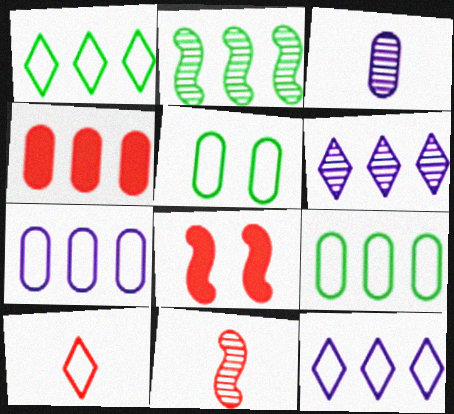[[1, 3, 8], 
[2, 4, 12], 
[3, 4, 5]]